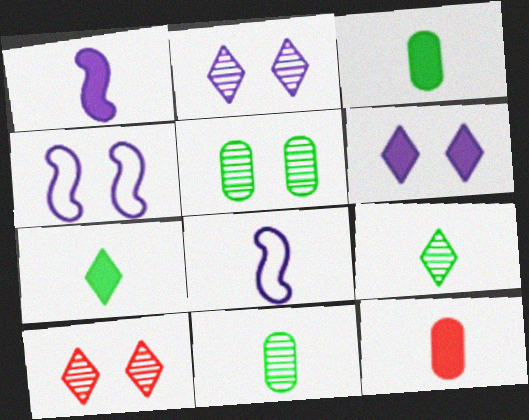[[1, 7, 12], 
[8, 9, 12]]